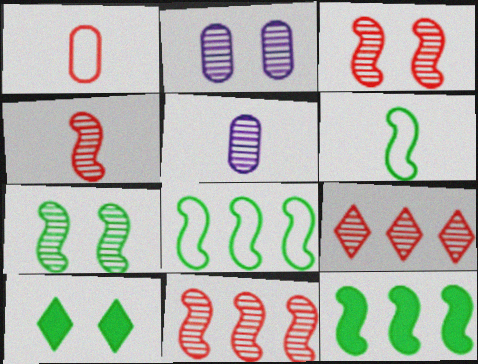[[3, 4, 11], 
[5, 7, 9], 
[6, 7, 12]]